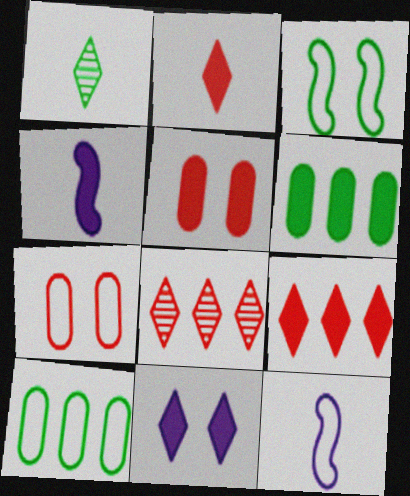[[1, 3, 6]]